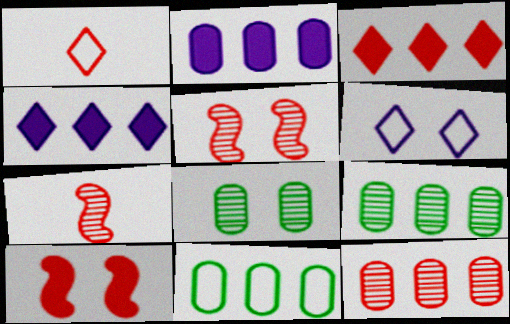[[1, 10, 12], 
[2, 11, 12], 
[6, 8, 10]]